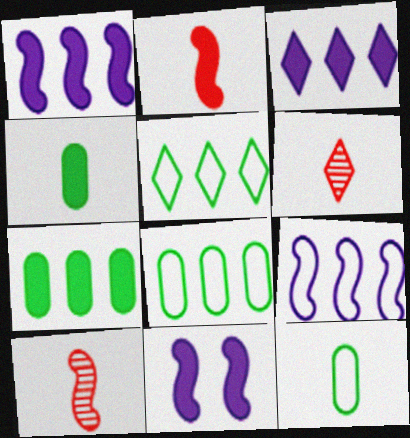[[6, 8, 11]]